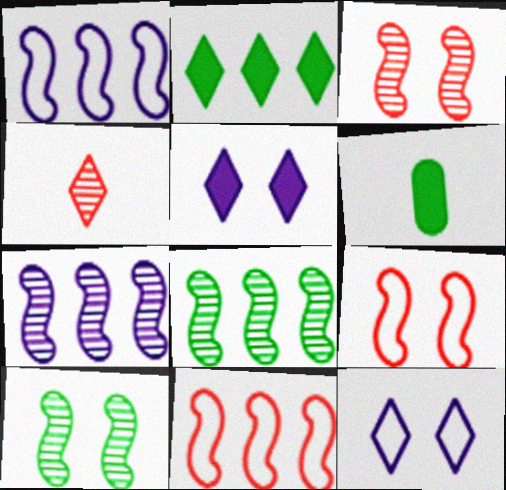[[2, 4, 12]]